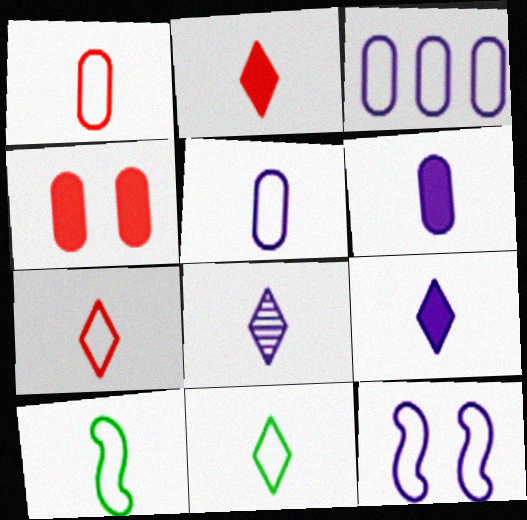[[2, 8, 11], 
[5, 7, 10]]